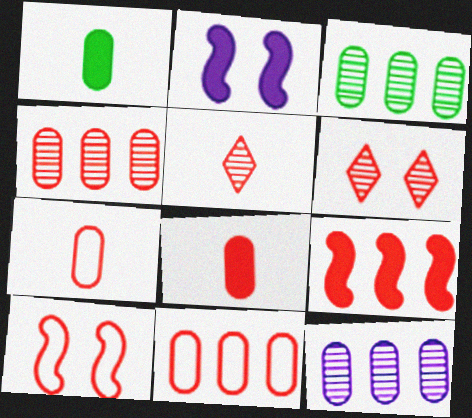[[3, 4, 12], 
[6, 7, 9]]